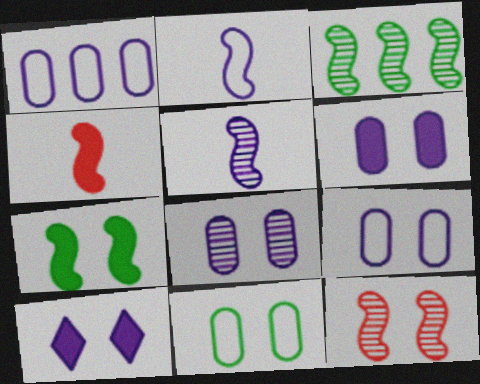[[1, 5, 10], 
[3, 5, 12], 
[6, 8, 9], 
[10, 11, 12]]